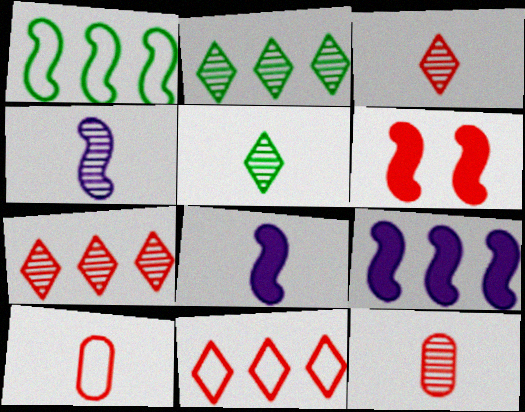[[1, 4, 6], 
[4, 5, 12], 
[5, 8, 10], 
[6, 7, 10], 
[6, 11, 12]]